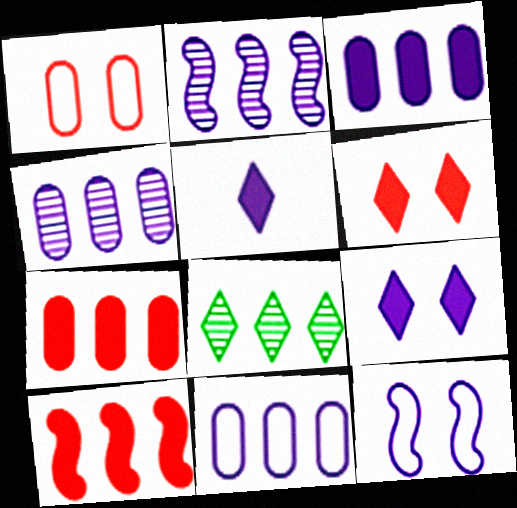[[3, 4, 11], 
[4, 5, 12], 
[8, 10, 11]]